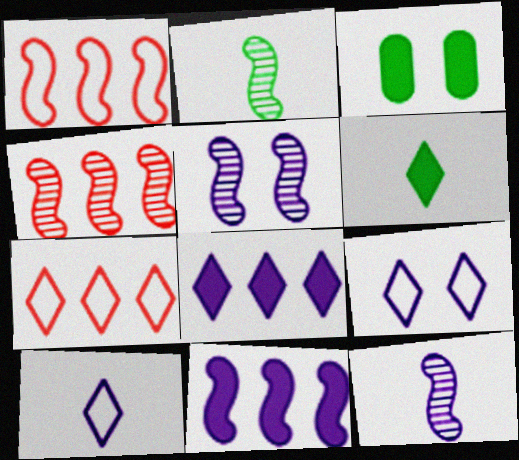[[2, 4, 5], 
[3, 4, 10], 
[3, 7, 12]]